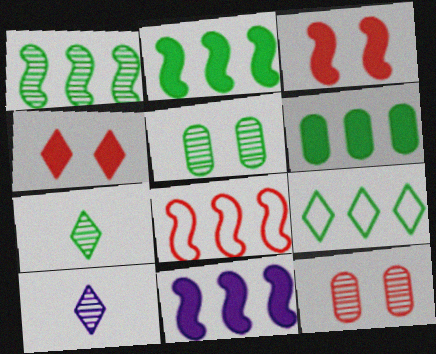[[1, 5, 7], 
[1, 6, 9], 
[1, 8, 11], 
[1, 10, 12], 
[4, 9, 10]]